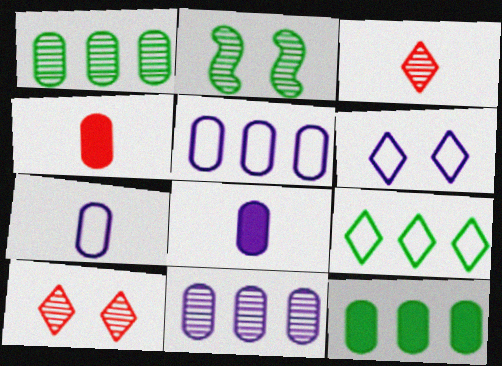[[2, 3, 11]]